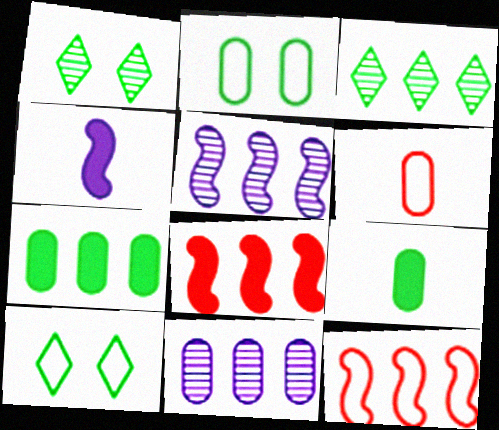[]